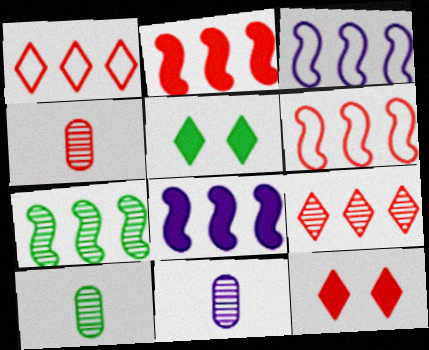[[2, 3, 7], 
[3, 4, 5], 
[3, 10, 12], 
[4, 6, 12], 
[4, 10, 11], 
[5, 6, 11], 
[6, 7, 8]]